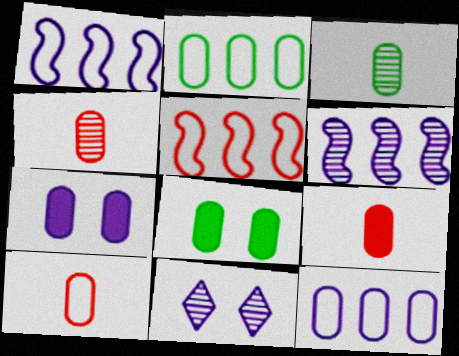[[2, 3, 8], 
[2, 4, 7], 
[4, 8, 12], 
[4, 9, 10]]